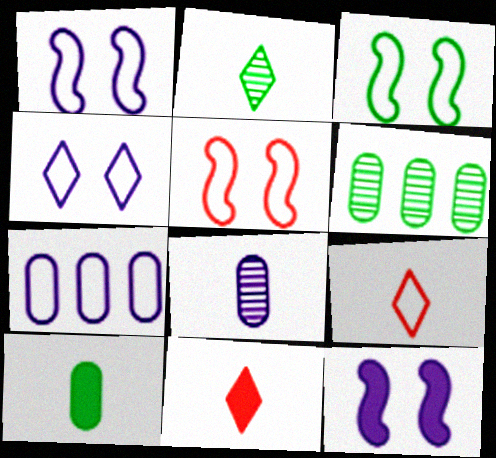[[1, 3, 5], 
[1, 6, 11], 
[3, 7, 9], 
[6, 9, 12]]